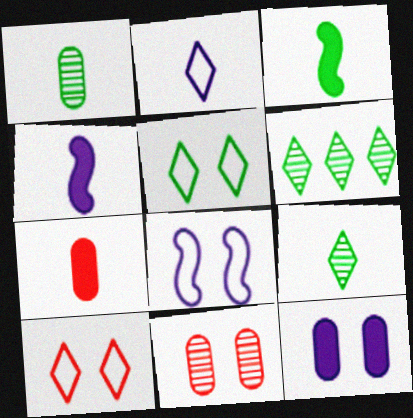[[6, 7, 8]]